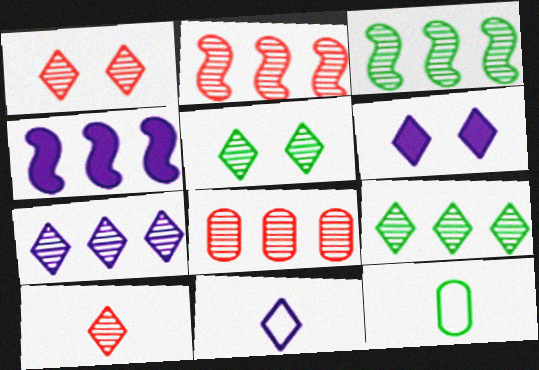[[1, 4, 12], 
[2, 6, 12], 
[3, 7, 8], 
[5, 7, 10], 
[6, 7, 11]]